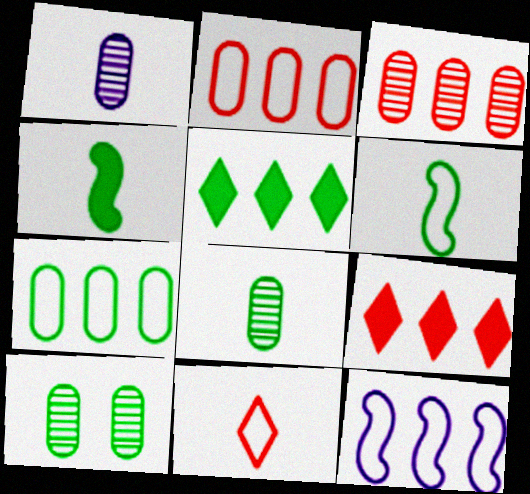[[1, 3, 10], 
[1, 4, 11], 
[3, 5, 12], 
[5, 6, 10]]